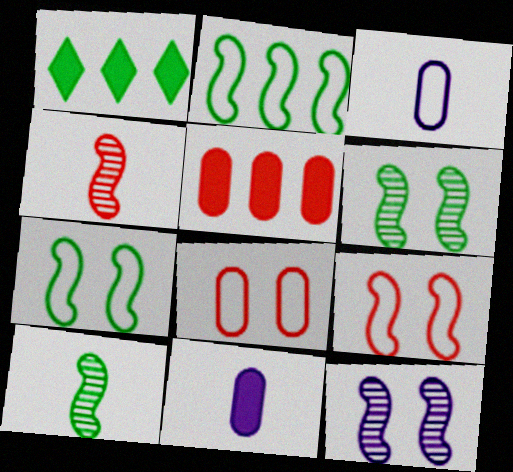[]